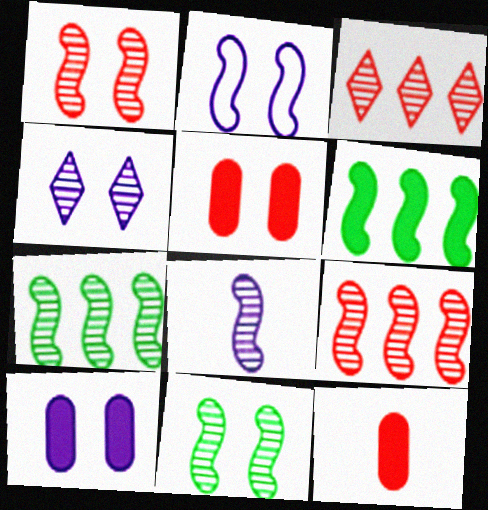[[1, 7, 8], 
[2, 4, 10], 
[8, 9, 11]]